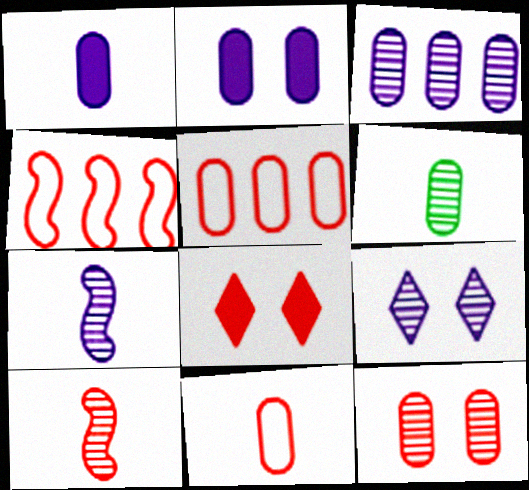[[1, 6, 11], 
[2, 5, 6], 
[3, 6, 12], 
[3, 7, 9], 
[5, 8, 10]]